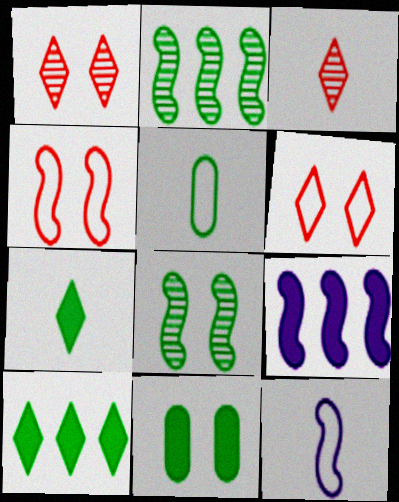[[1, 5, 9], 
[5, 8, 10]]